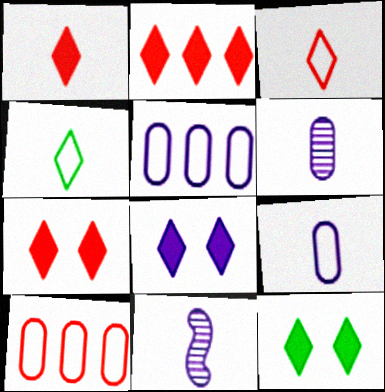[[1, 2, 7], 
[5, 8, 11], 
[7, 8, 12], 
[10, 11, 12]]